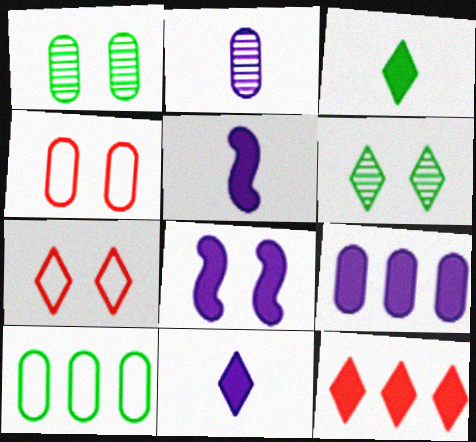[[1, 7, 8], 
[4, 6, 8], 
[8, 9, 11]]